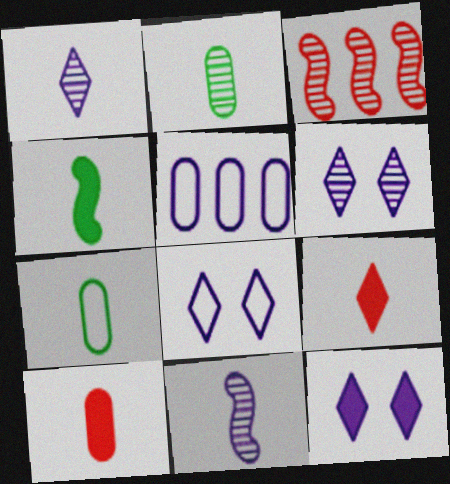[[2, 3, 6], 
[3, 7, 12], 
[5, 11, 12], 
[6, 8, 12], 
[7, 9, 11]]